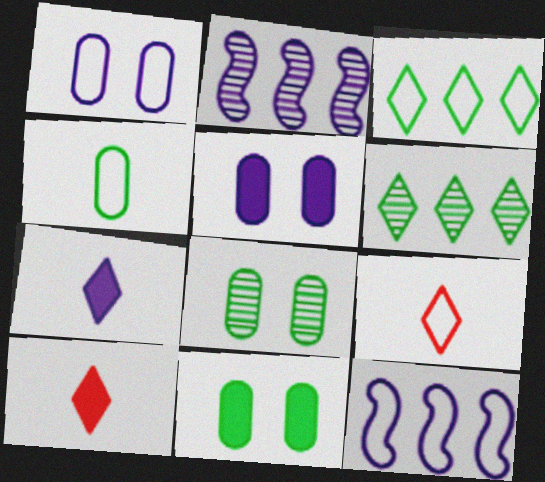[[1, 2, 7], 
[2, 9, 11], 
[8, 10, 12]]